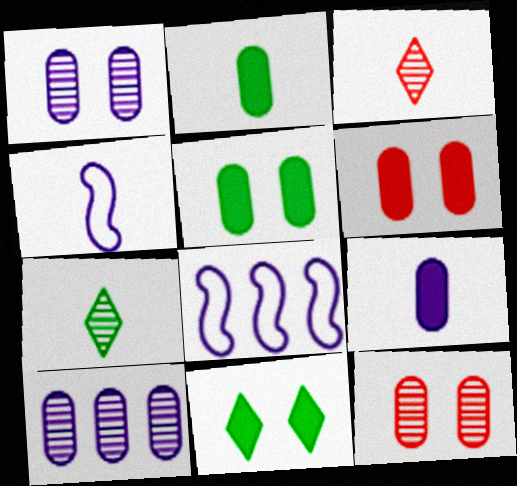[[2, 3, 4], 
[3, 5, 8], 
[6, 7, 8]]